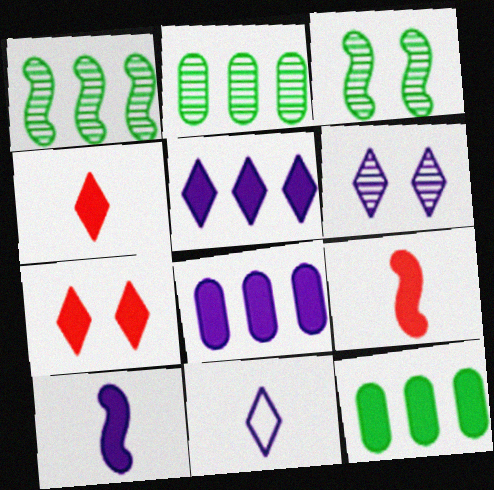[[5, 6, 11], 
[7, 10, 12]]